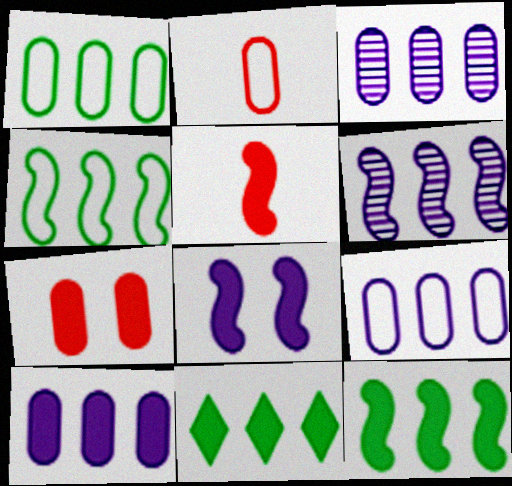[[3, 9, 10], 
[5, 8, 12]]